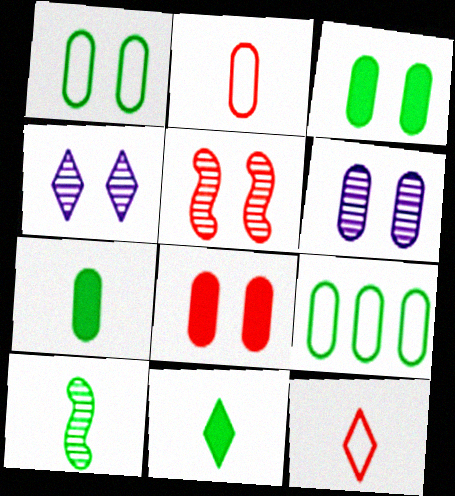[[1, 6, 8]]